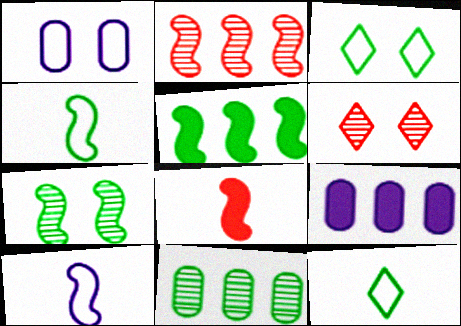[[4, 5, 7], 
[4, 6, 9]]